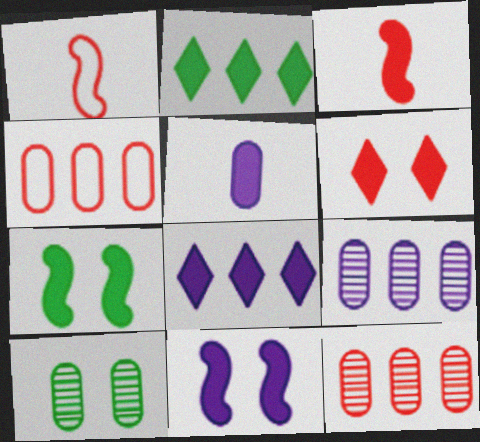[[1, 6, 12], 
[1, 8, 10], 
[4, 5, 10], 
[5, 8, 11]]